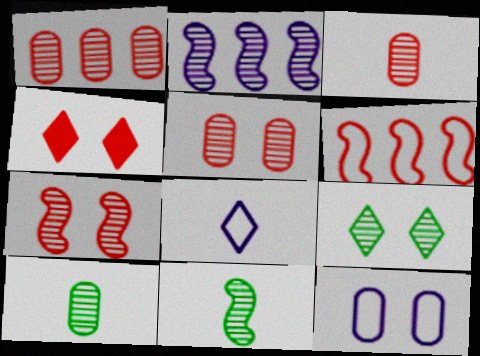[[1, 3, 5], 
[2, 3, 9], 
[2, 7, 11], 
[3, 4, 6]]